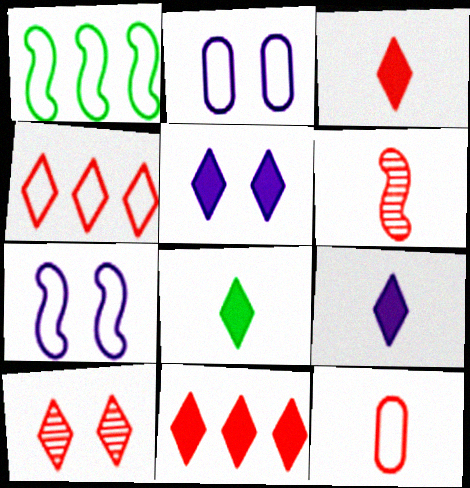[[3, 4, 10], 
[3, 6, 12], 
[3, 8, 9], 
[5, 8, 11]]